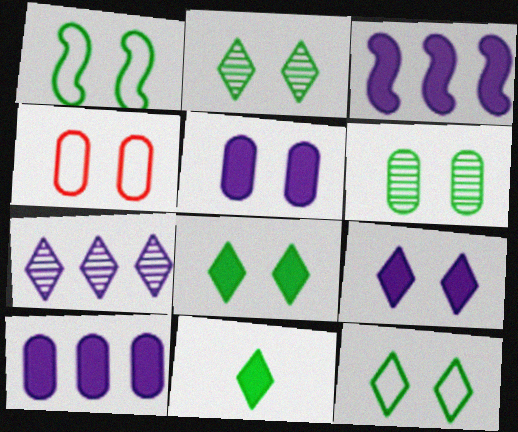[[1, 6, 8], 
[2, 8, 12], 
[4, 5, 6]]